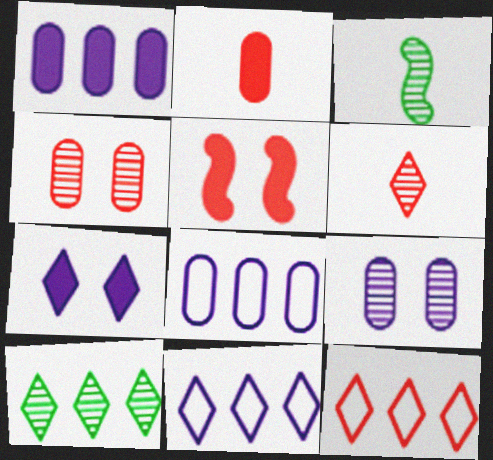[]